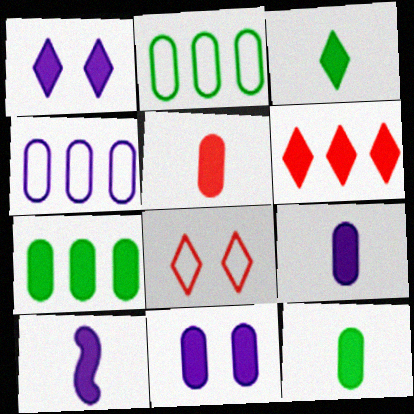[[1, 3, 6], 
[3, 5, 10], 
[5, 7, 11], 
[5, 9, 12]]